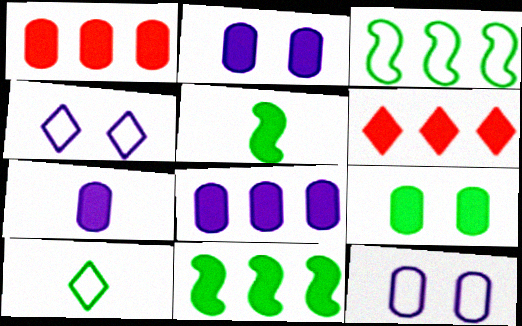[[1, 7, 9], 
[2, 5, 6], 
[2, 7, 8], 
[6, 8, 11]]